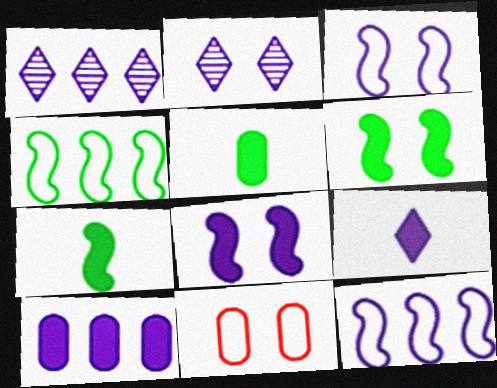[[1, 7, 11], 
[1, 10, 12], 
[2, 6, 11], 
[8, 9, 10]]